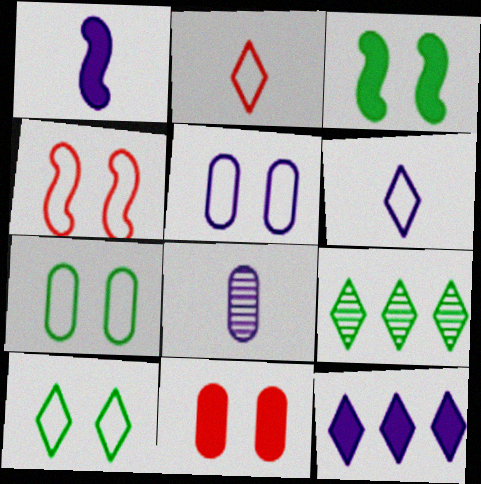[[1, 6, 8], 
[4, 5, 10]]